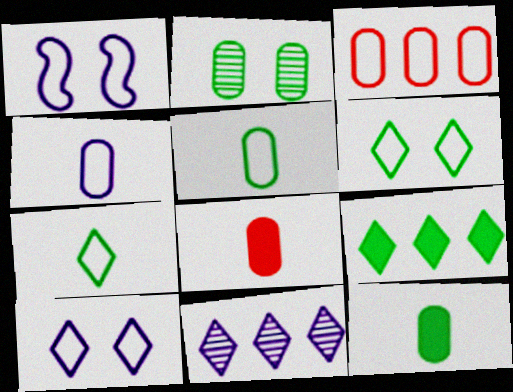[[1, 3, 7]]